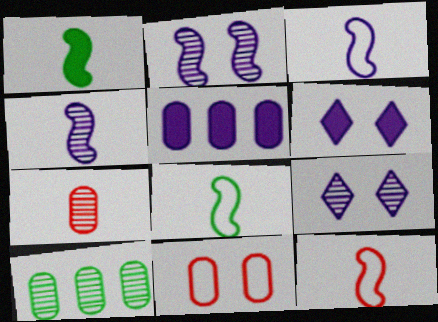[[1, 4, 12], 
[3, 5, 9], 
[3, 8, 12], 
[6, 10, 12]]